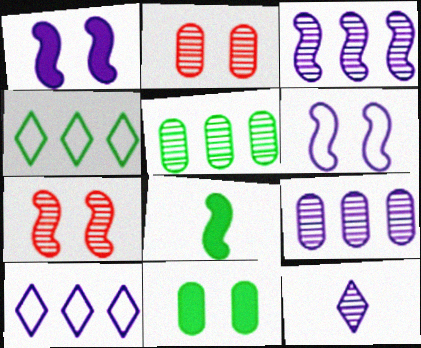[[2, 8, 10], 
[5, 7, 12]]